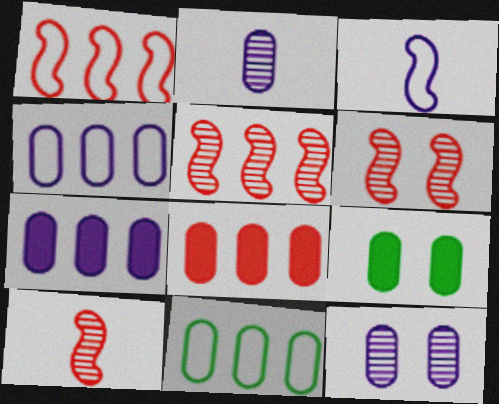[[5, 6, 10]]